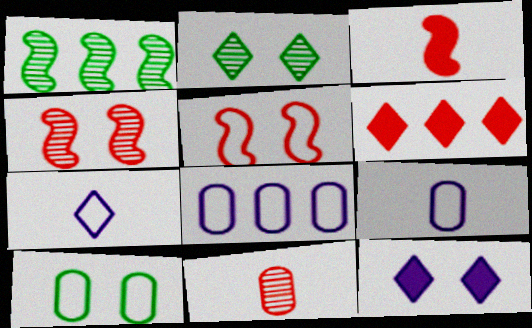[[1, 6, 8], 
[2, 3, 8], 
[2, 6, 7], 
[4, 10, 12], 
[5, 6, 11]]